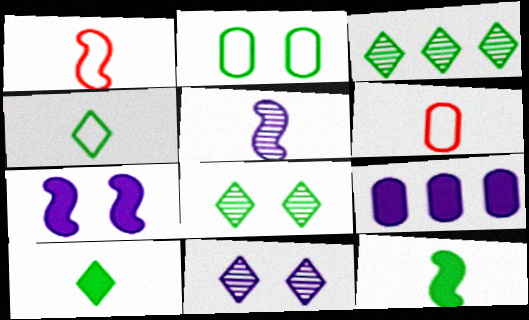[[1, 5, 12], 
[1, 8, 9], 
[2, 3, 12], 
[3, 6, 7], 
[5, 6, 10]]